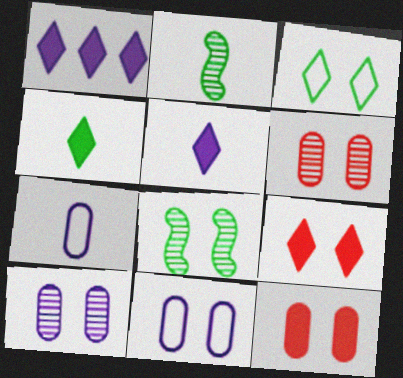[[1, 4, 9], 
[8, 9, 11]]